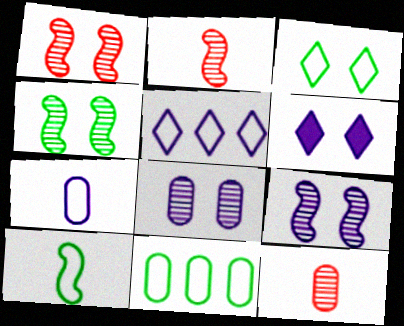[[1, 4, 9], 
[2, 6, 11], 
[3, 10, 11]]